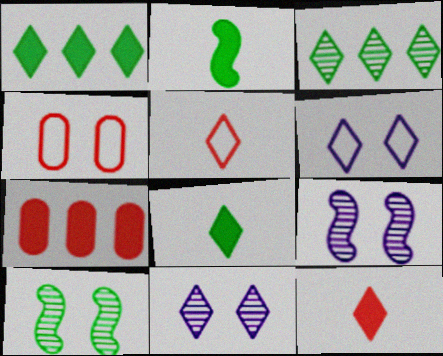[[1, 5, 11], 
[3, 6, 12]]